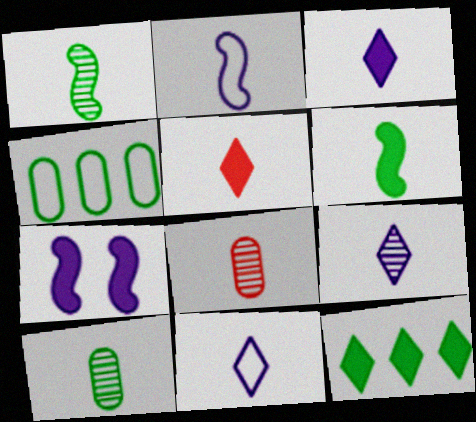[[1, 8, 9], 
[2, 5, 10], 
[3, 9, 11], 
[6, 8, 11]]